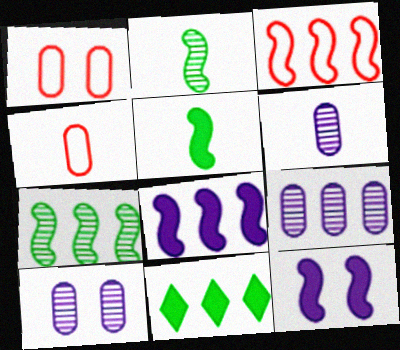[[2, 3, 12], 
[3, 7, 8], 
[3, 9, 11], 
[6, 9, 10]]